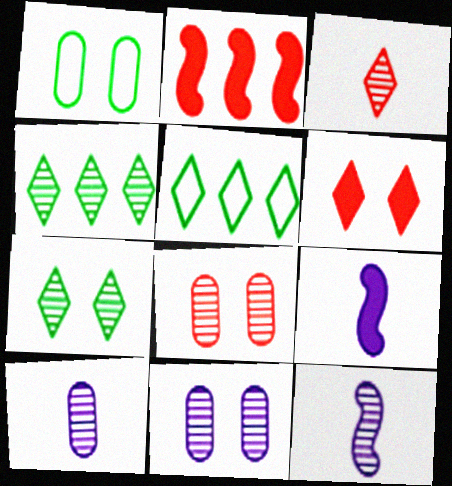[[4, 8, 12], 
[5, 8, 9]]